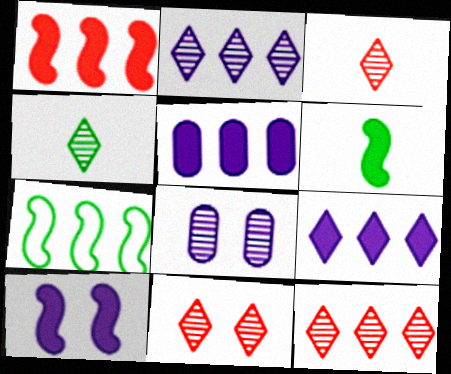[[1, 6, 10], 
[2, 4, 11], 
[3, 11, 12], 
[5, 7, 12]]